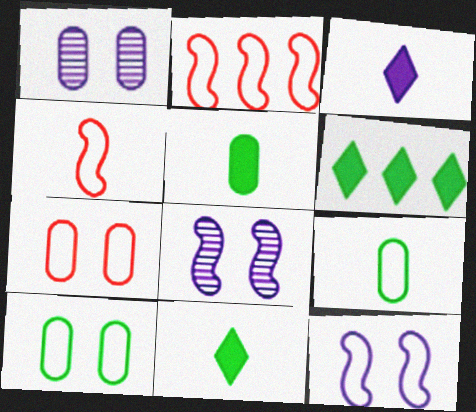[[1, 2, 11], 
[1, 4, 6]]